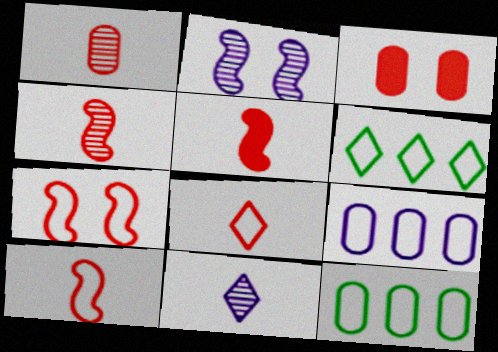[[1, 5, 8], 
[4, 5, 10]]